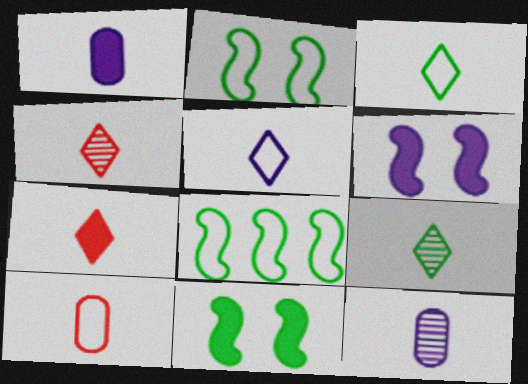[[5, 7, 9]]